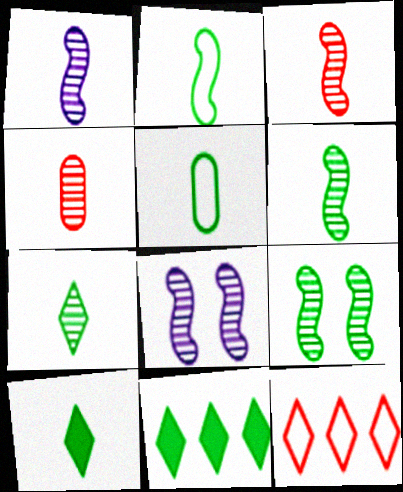[[1, 3, 6], 
[1, 4, 7], 
[5, 6, 10], 
[5, 9, 11]]